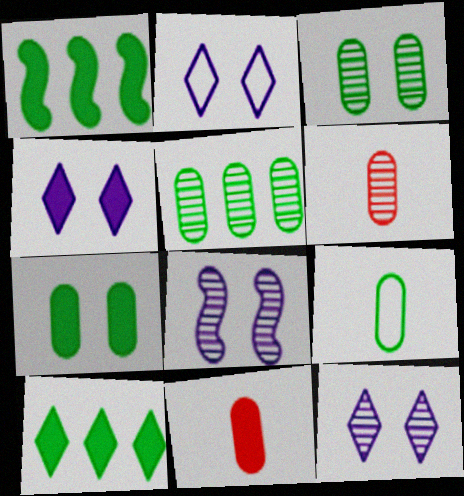[[1, 2, 6], 
[1, 4, 11], 
[2, 4, 12], 
[5, 7, 9]]